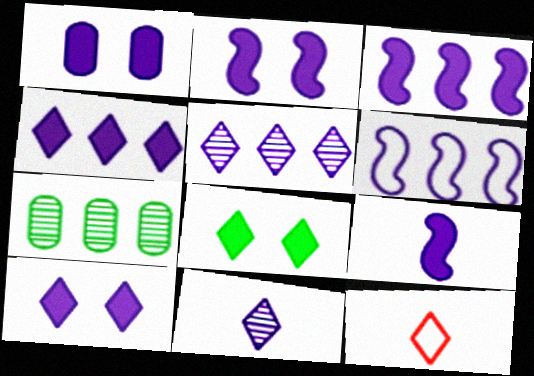[[1, 2, 10], 
[1, 4, 9], 
[1, 6, 11], 
[2, 3, 9], 
[2, 7, 12], 
[5, 8, 12]]